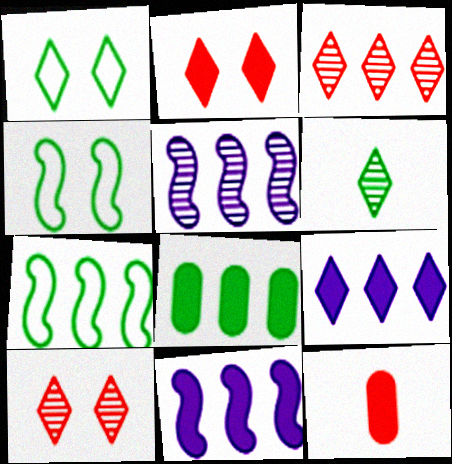[[1, 5, 12], 
[4, 6, 8]]